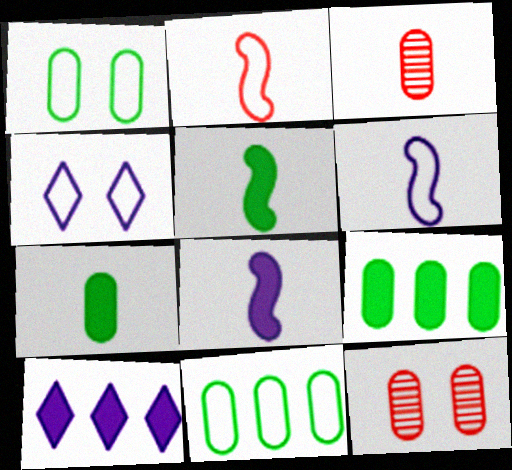[[2, 4, 11]]